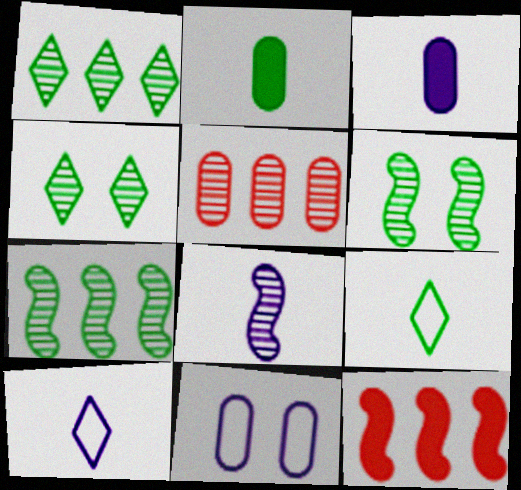[[2, 5, 11], 
[3, 8, 10], 
[4, 5, 8]]